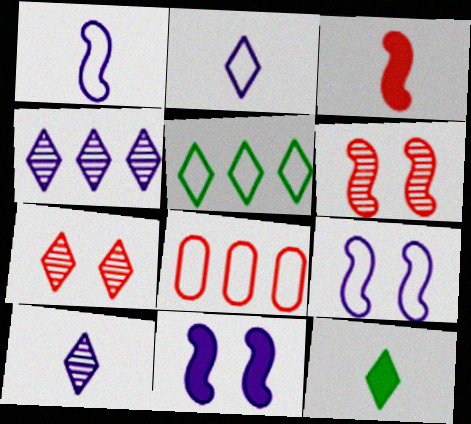[[3, 7, 8]]